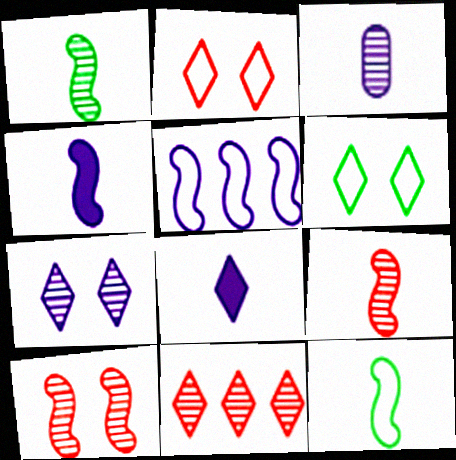[[4, 9, 12], 
[6, 8, 11]]